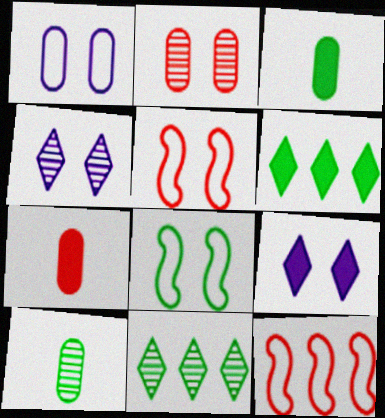[[2, 8, 9], 
[3, 4, 12], 
[3, 8, 11], 
[6, 8, 10], 
[9, 10, 12]]